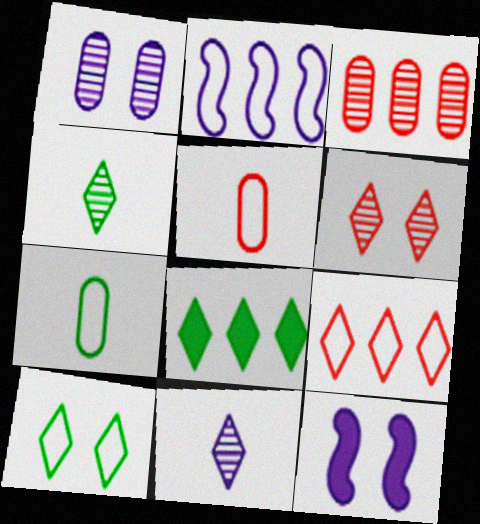[[2, 3, 8], 
[2, 5, 10], 
[4, 8, 10]]